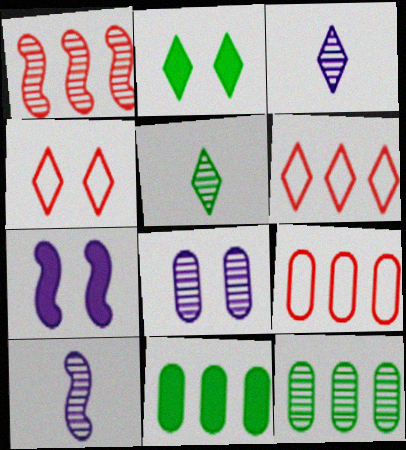[[1, 5, 8], 
[2, 3, 6], 
[2, 9, 10], 
[4, 10, 11], 
[5, 7, 9]]